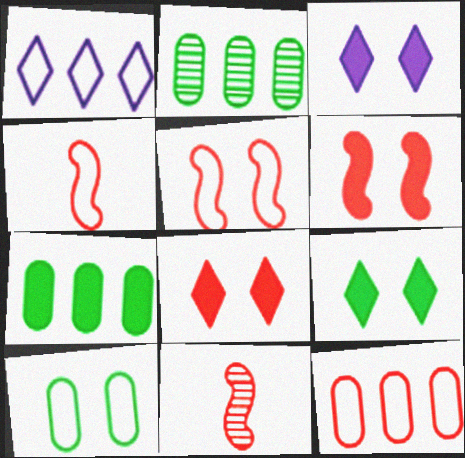[[1, 4, 10], 
[2, 3, 4], 
[3, 8, 9], 
[8, 11, 12]]